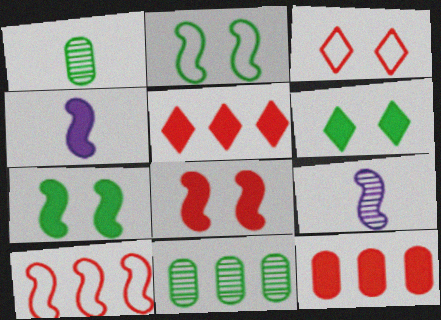[[3, 4, 11], 
[4, 6, 12], 
[7, 9, 10]]